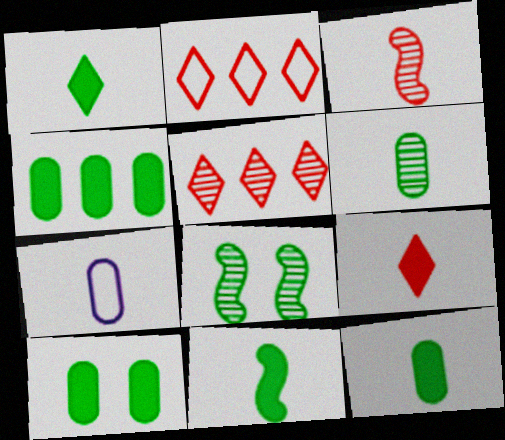[[1, 3, 7], 
[1, 11, 12], 
[4, 10, 12]]